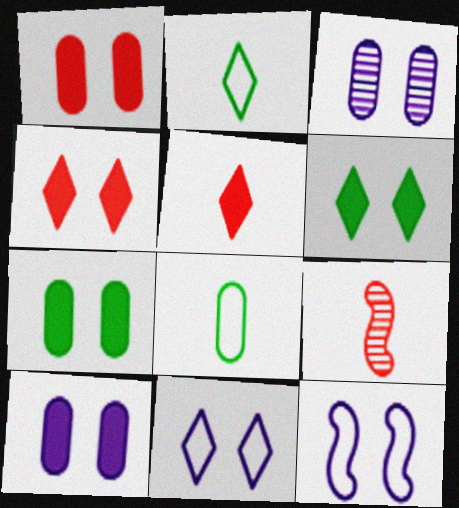[[1, 7, 10]]